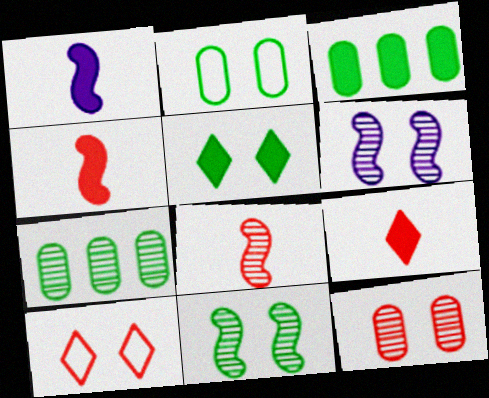[[1, 7, 10], 
[2, 5, 11]]